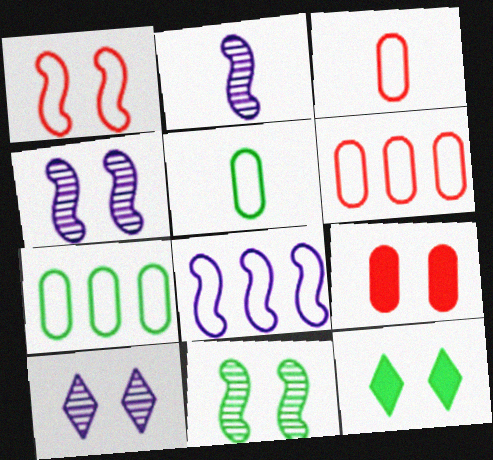[[2, 6, 12]]